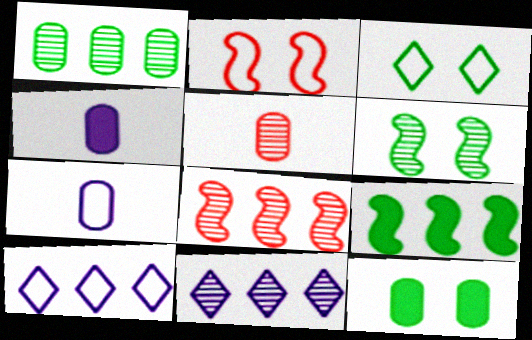[[1, 8, 11], 
[3, 4, 8], 
[3, 6, 12], 
[5, 6, 11]]